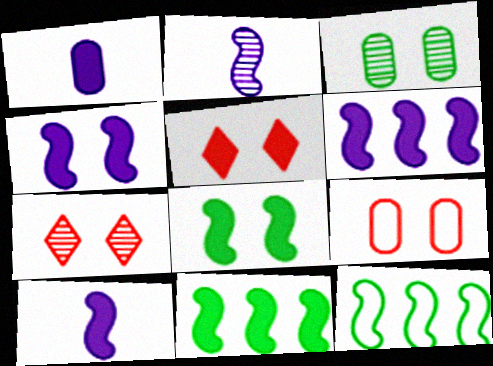[[1, 5, 11], 
[1, 7, 12], 
[4, 6, 10]]